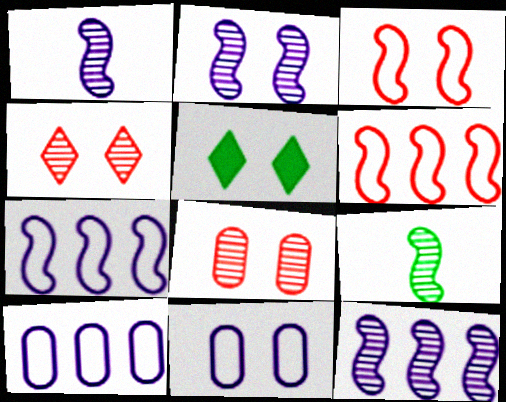[[1, 2, 12]]